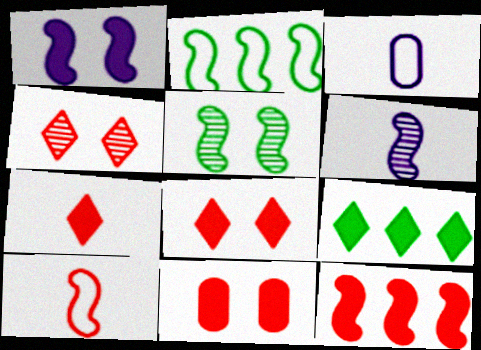[[7, 11, 12]]